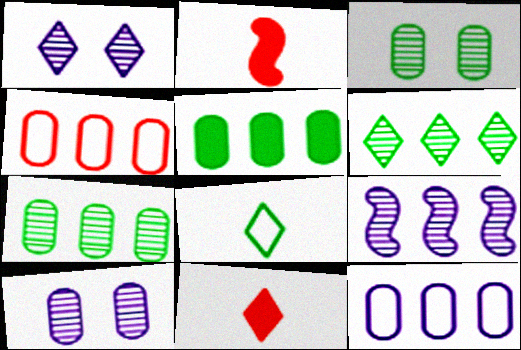[]